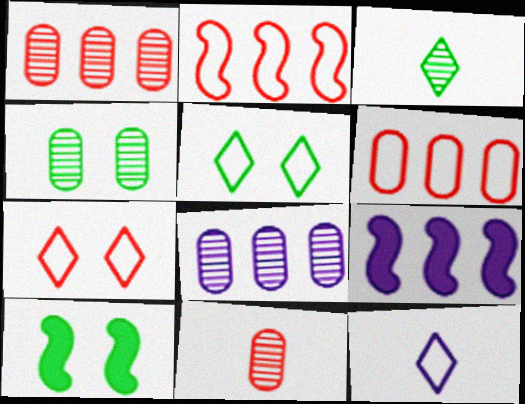[[1, 10, 12], 
[4, 5, 10], 
[4, 8, 11], 
[5, 9, 11]]